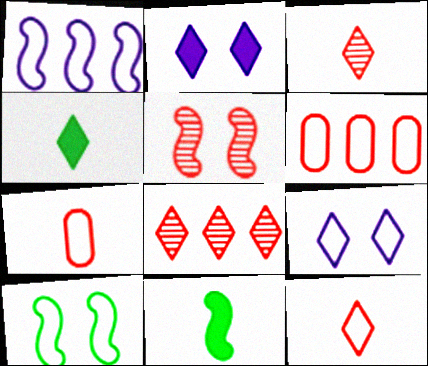[[1, 5, 11], 
[4, 8, 9]]